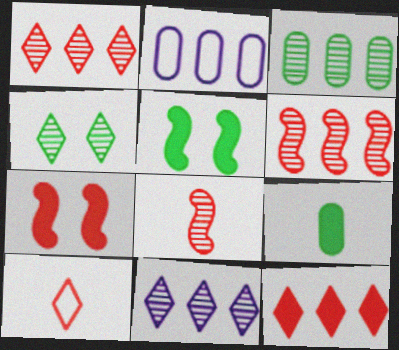[[3, 6, 11]]